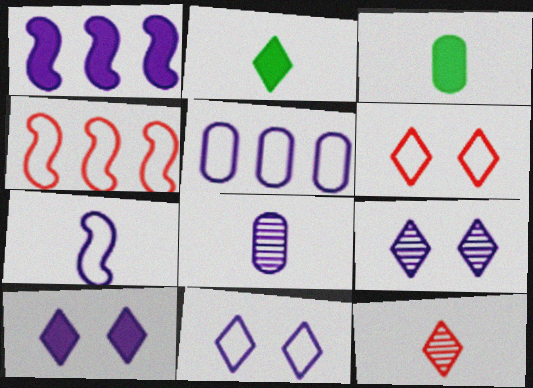[[1, 8, 11], 
[3, 4, 9], 
[3, 7, 12], 
[5, 7, 11], 
[9, 10, 11]]